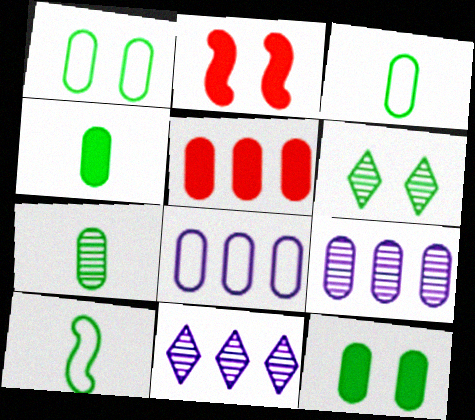[[2, 3, 11], 
[3, 4, 7]]